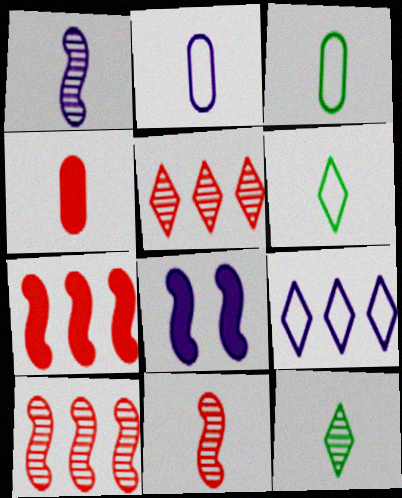[[1, 4, 6], 
[3, 5, 8]]